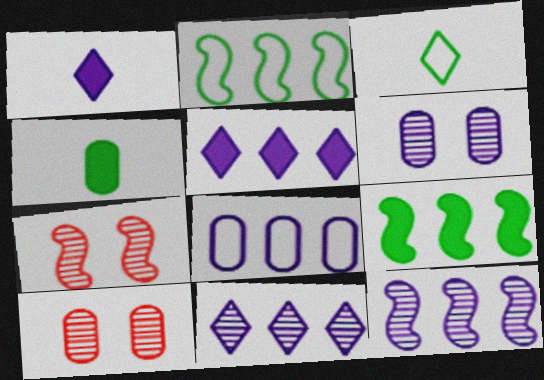[[1, 2, 10], 
[4, 8, 10], 
[5, 8, 12]]